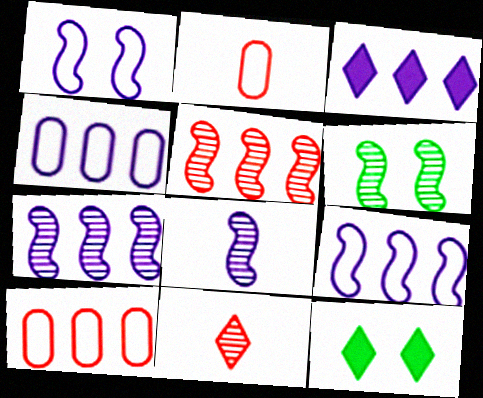[[2, 3, 6], 
[2, 7, 12], 
[3, 4, 7], 
[5, 6, 8], 
[8, 10, 12]]